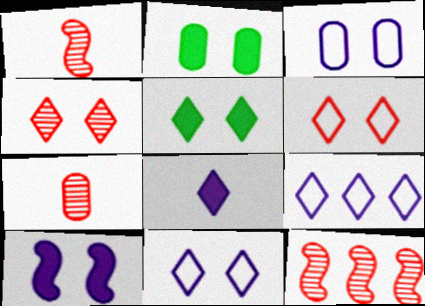[[1, 2, 9], 
[4, 5, 11], 
[4, 7, 12]]